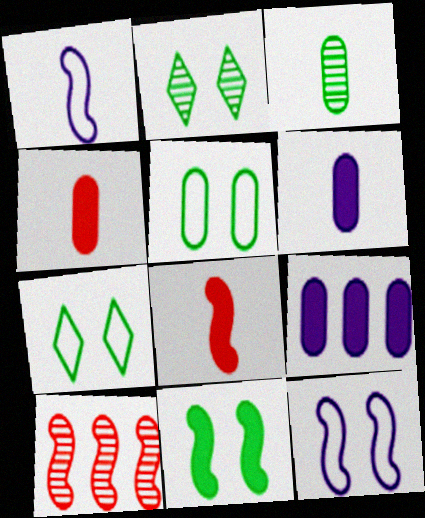[[1, 10, 11], 
[2, 5, 11], 
[6, 7, 10]]